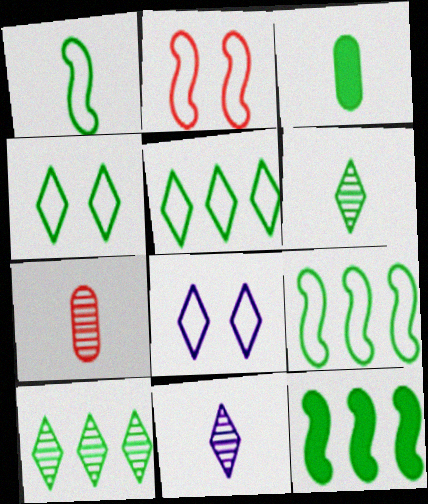[[1, 3, 6], 
[7, 8, 12]]